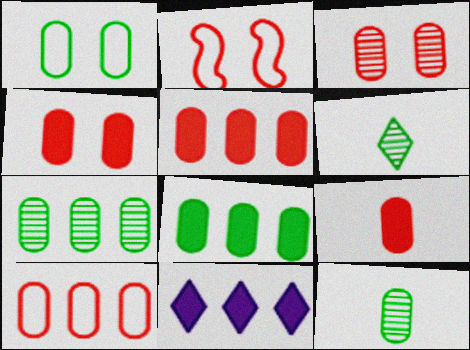[[1, 8, 12], 
[2, 11, 12], 
[3, 9, 10], 
[4, 5, 9]]